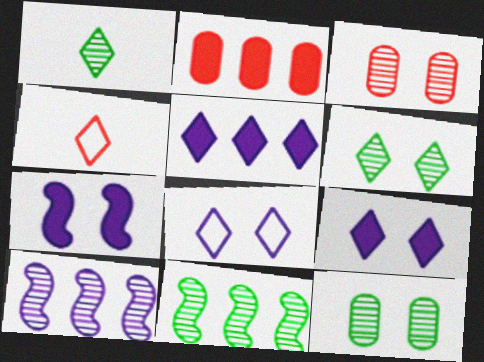[[1, 3, 10], 
[1, 11, 12], 
[4, 5, 6]]